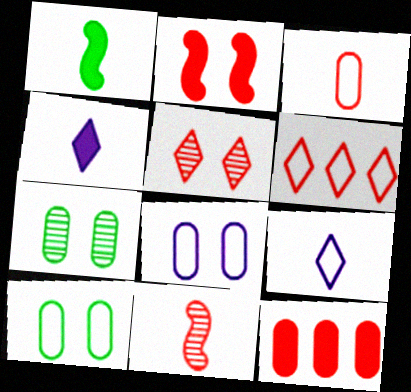[]